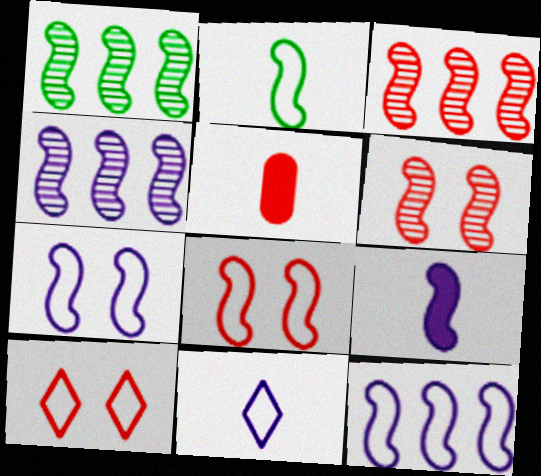[[1, 3, 4], 
[1, 8, 9], 
[2, 8, 12], 
[3, 5, 10], 
[4, 7, 9]]